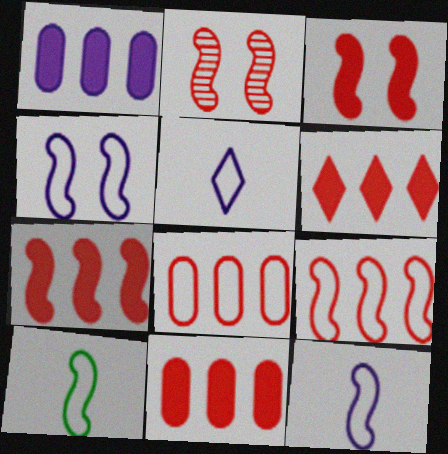[[4, 9, 10], 
[6, 7, 11]]